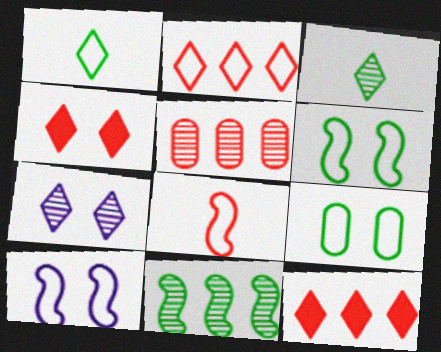[[1, 7, 12], 
[4, 5, 8]]